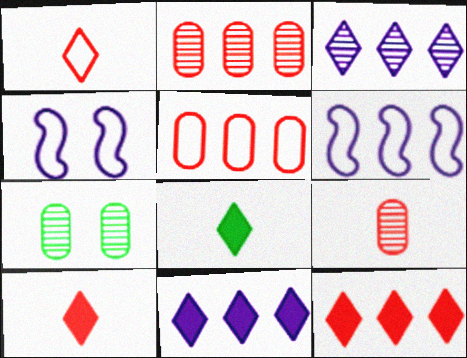[[2, 4, 8], 
[6, 7, 10]]